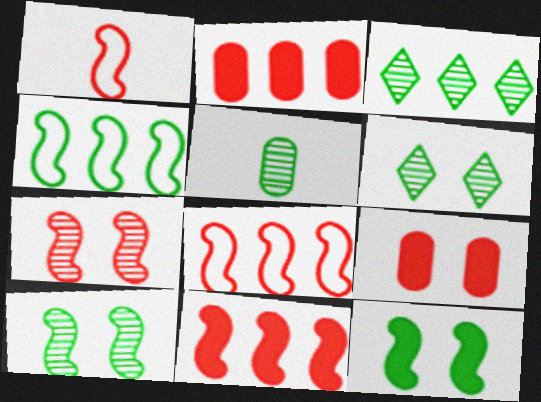[[1, 7, 11], 
[3, 5, 10]]